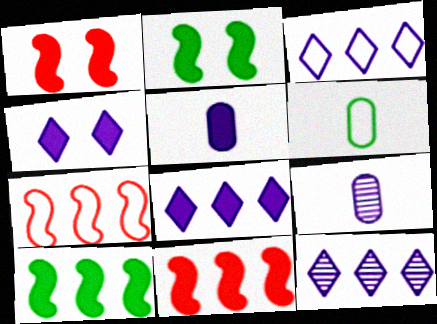[[1, 6, 12], 
[3, 8, 12]]